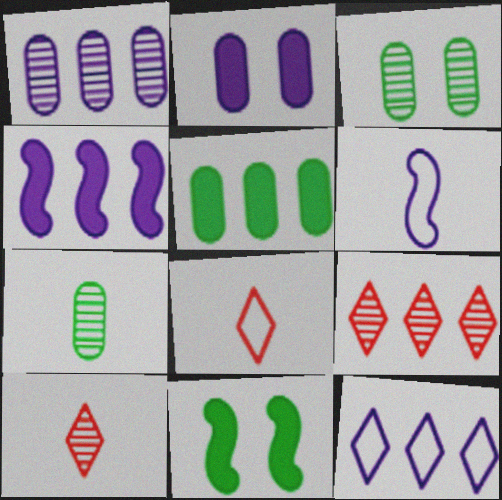[[1, 4, 12], 
[1, 8, 11], 
[3, 4, 8]]